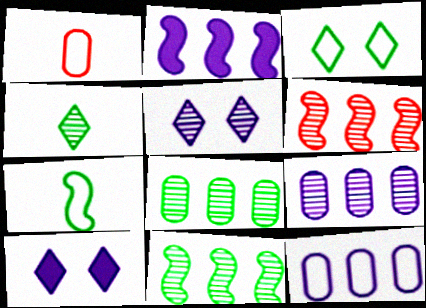[[1, 10, 11]]